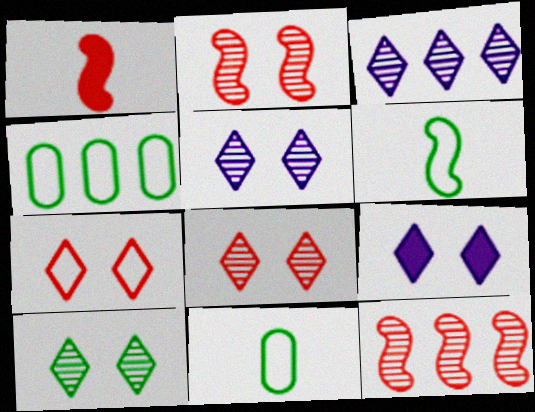[[1, 4, 5], 
[5, 8, 10], 
[7, 9, 10], 
[9, 11, 12]]